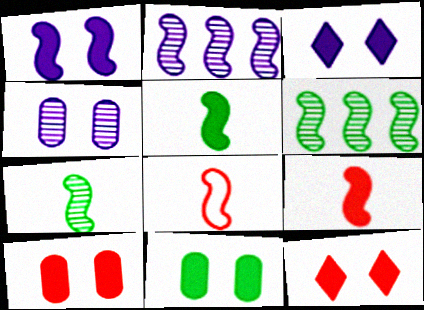[[1, 6, 8], 
[1, 11, 12]]